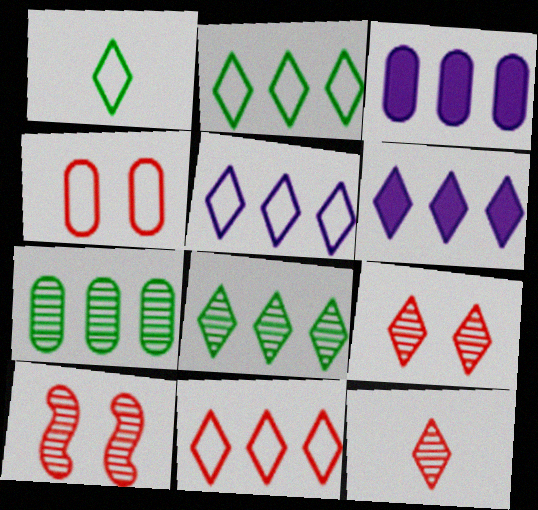[[1, 3, 10], 
[1, 6, 9], 
[2, 5, 11], 
[6, 8, 11]]